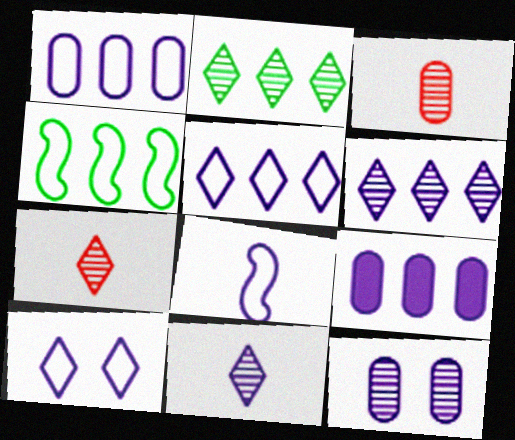[[1, 8, 10]]